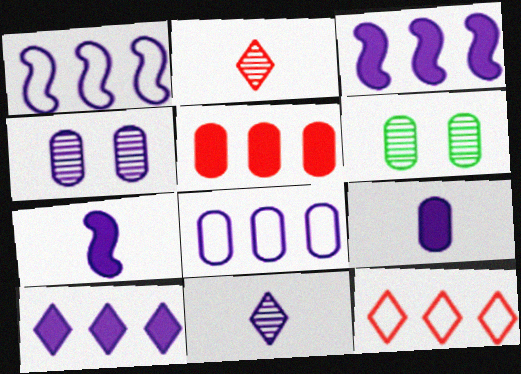[[4, 8, 9], 
[6, 7, 12]]